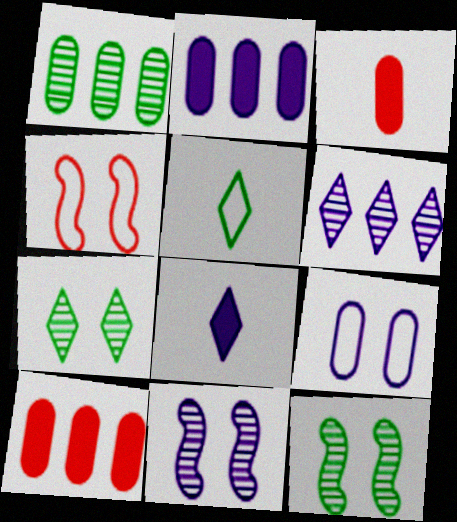[[1, 3, 9], 
[1, 4, 8], 
[5, 10, 11]]